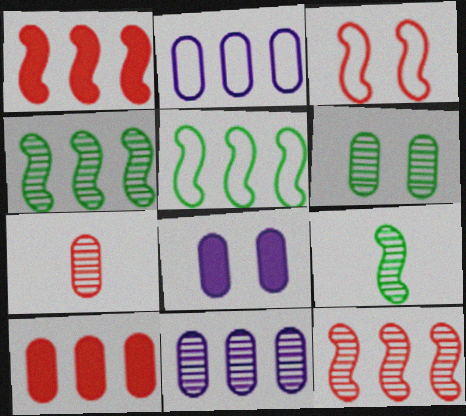[[6, 7, 11]]